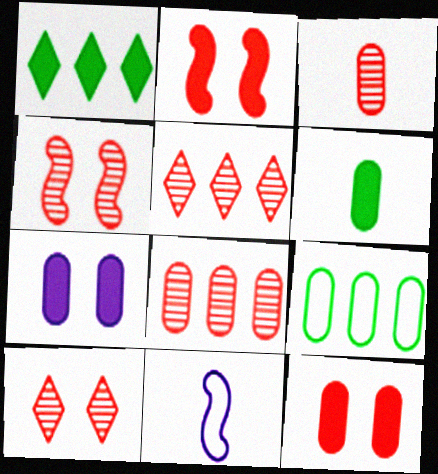[[3, 4, 5], 
[3, 7, 9]]